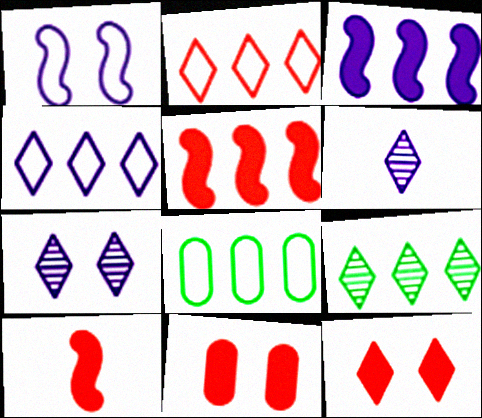[[7, 8, 10]]